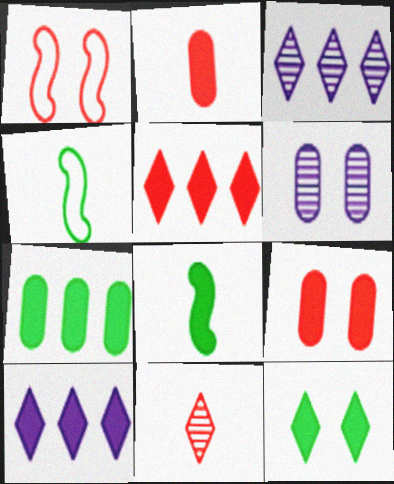[[1, 6, 12], 
[3, 4, 9], 
[4, 5, 6], 
[7, 8, 12], 
[8, 9, 10]]